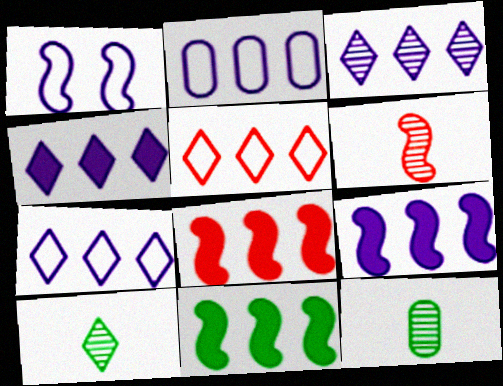[[1, 6, 11], 
[2, 3, 9], 
[3, 4, 7], 
[8, 9, 11]]